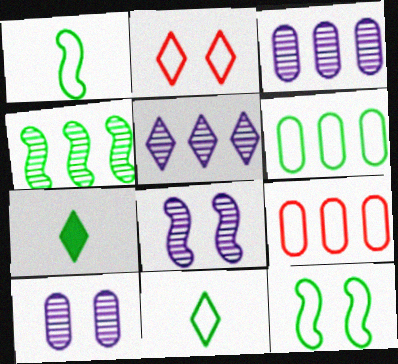[[2, 5, 7], 
[6, 11, 12], 
[7, 8, 9]]